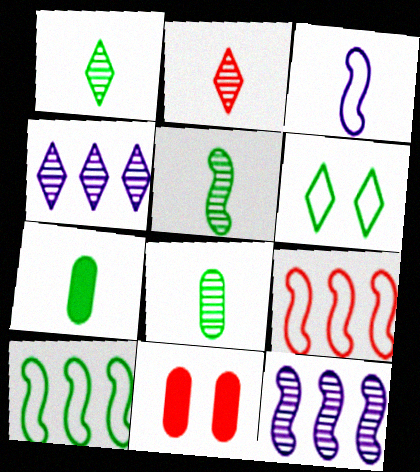[[1, 5, 8], 
[2, 3, 7], 
[2, 9, 11]]